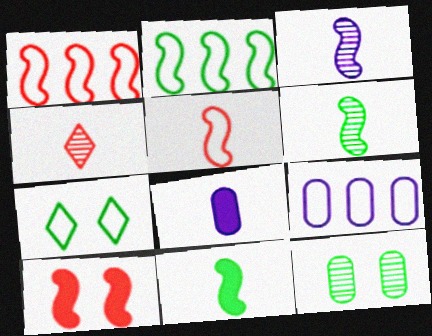[[2, 3, 10], 
[3, 5, 11], 
[5, 7, 9]]